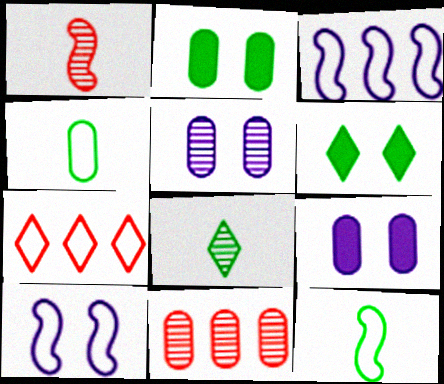[[4, 7, 10], 
[4, 9, 11]]